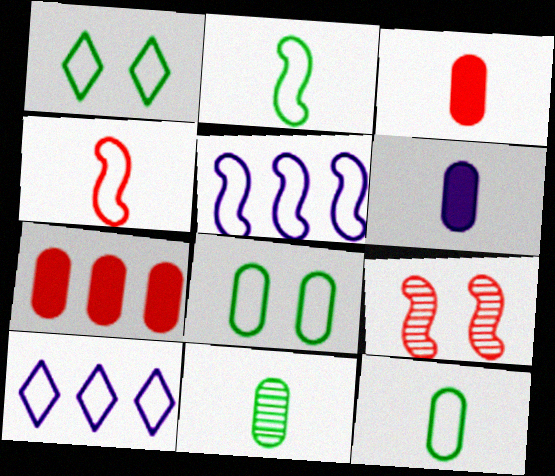[[4, 8, 10]]